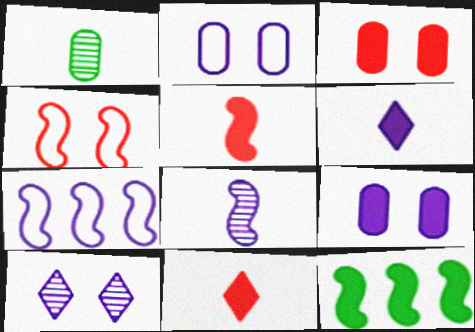[[3, 6, 12], 
[4, 8, 12], 
[9, 11, 12]]